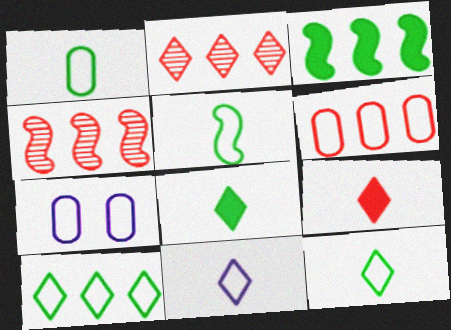[[1, 5, 12], 
[1, 6, 7], 
[4, 7, 8]]